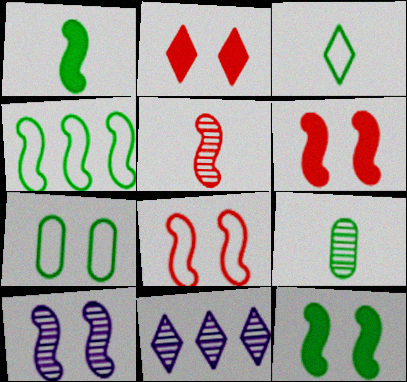[[1, 3, 9], 
[2, 3, 11], 
[2, 7, 10], 
[3, 4, 7], 
[8, 10, 12]]